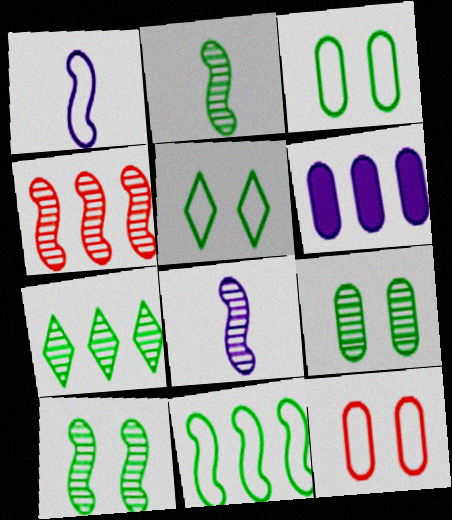[[2, 7, 9], 
[4, 8, 10]]